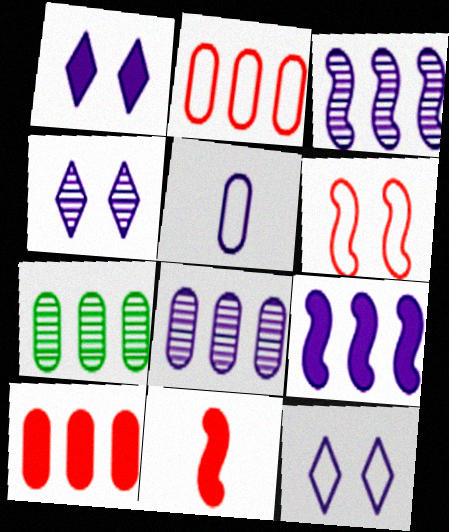[[1, 3, 5], 
[1, 4, 12], 
[4, 5, 9], 
[7, 11, 12]]